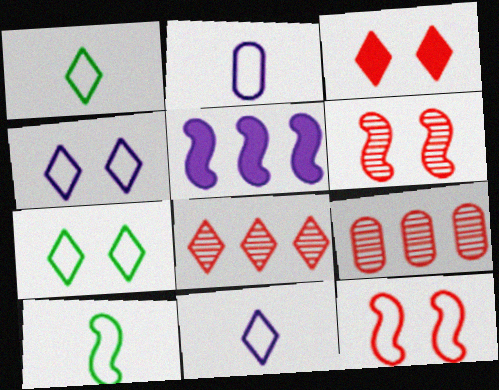[[5, 6, 10]]